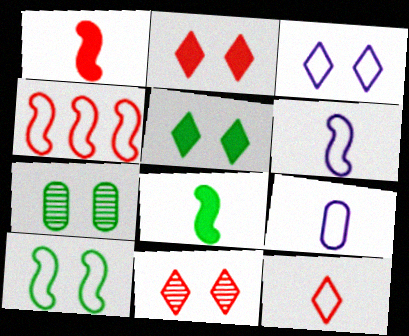[[3, 5, 11], 
[4, 6, 10], 
[5, 7, 10]]